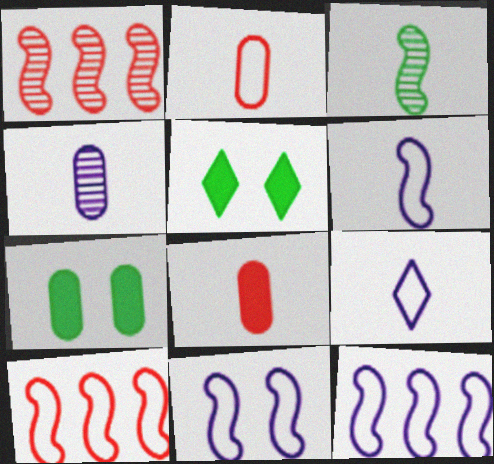[[1, 7, 9], 
[3, 8, 9], 
[4, 5, 10], 
[6, 11, 12]]